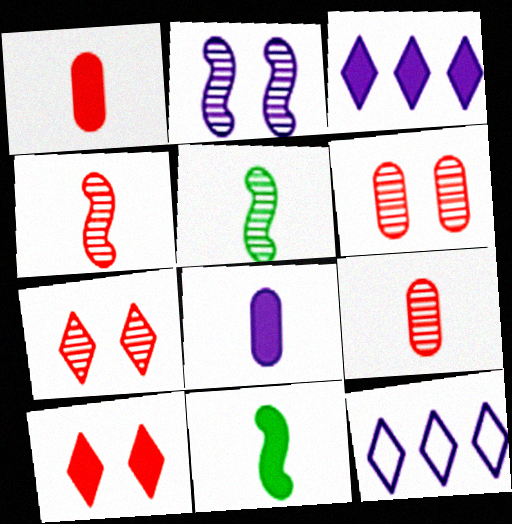[[2, 8, 12], 
[6, 11, 12]]